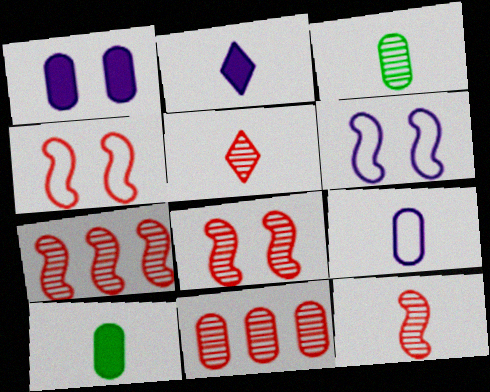[[5, 8, 11], 
[7, 8, 12]]